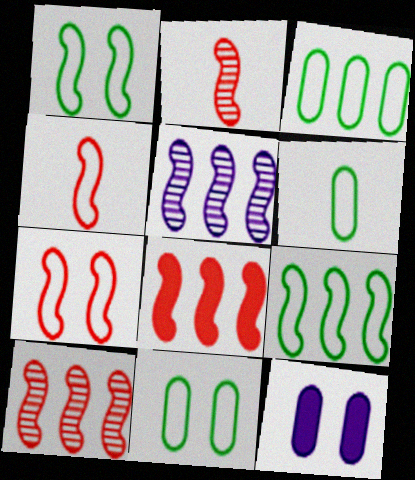[[2, 7, 8], 
[3, 6, 11], 
[5, 8, 9]]